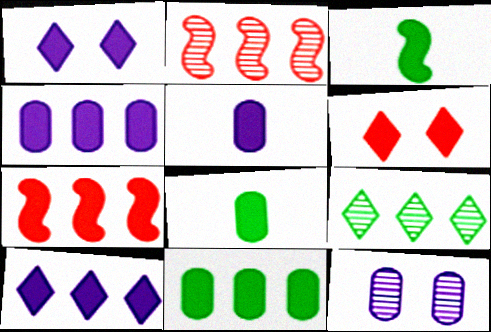[[1, 7, 8], 
[3, 4, 6], 
[7, 10, 11]]